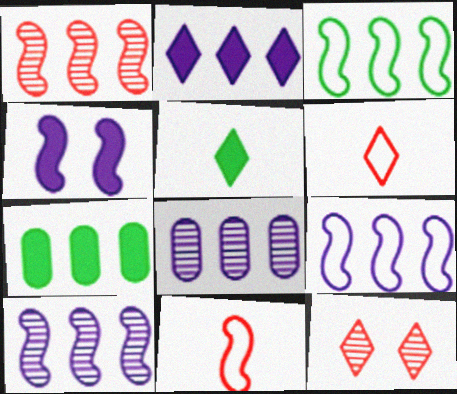[[2, 8, 9]]